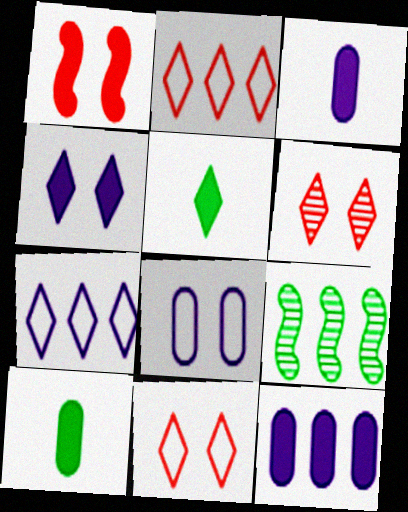[[1, 5, 12], 
[2, 9, 12], 
[3, 9, 11], 
[5, 6, 7]]